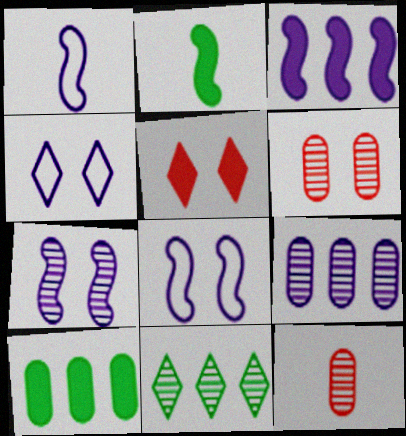[[1, 3, 7], 
[7, 11, 12]]